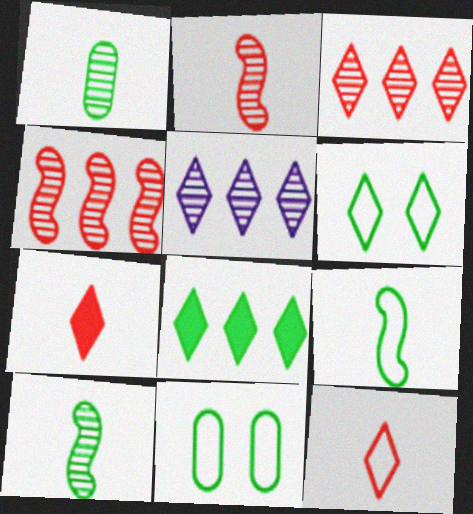[[5, 6, 7], 
[8, 10, 11]]